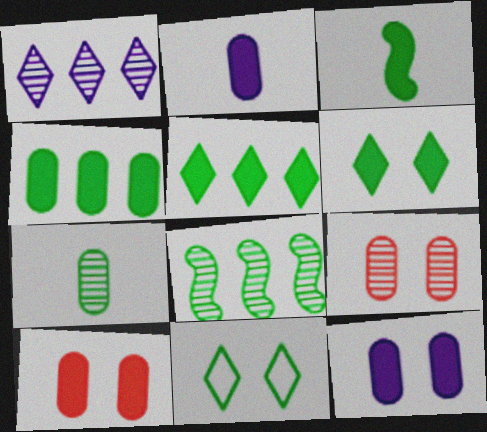[[2, 4, 10], 
[3, 4, 6]]